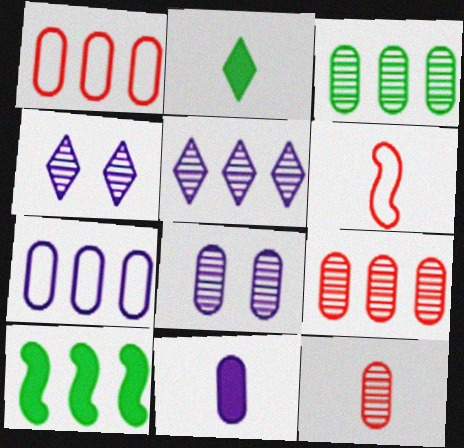[[1, 5, 10], 
[3, 8, 12], 
[7, 8, 11]]